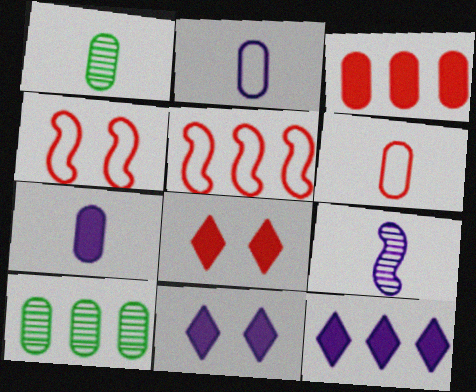[[1, 4, 12], 
[1, 5, 11], 
[1, 6, 7], 
[5, 10, 12]]